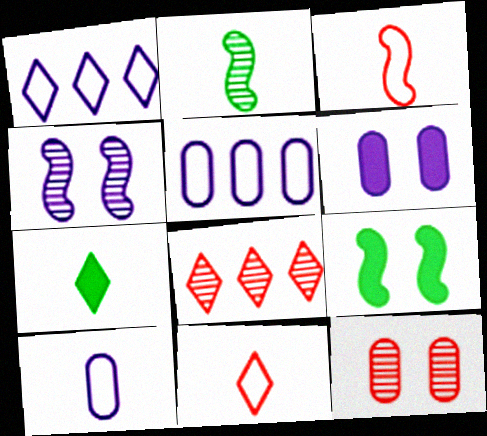[[8, 9, 10]]